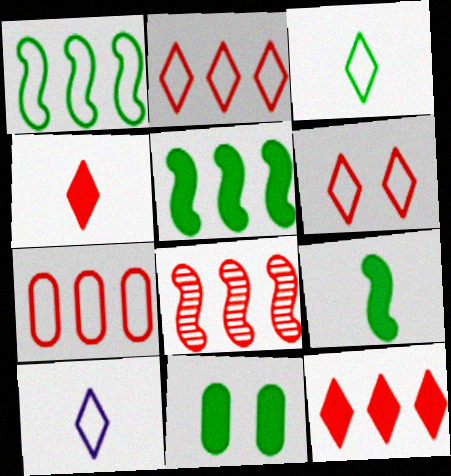[[7, 8, 12], 
[8, 10, 11]]